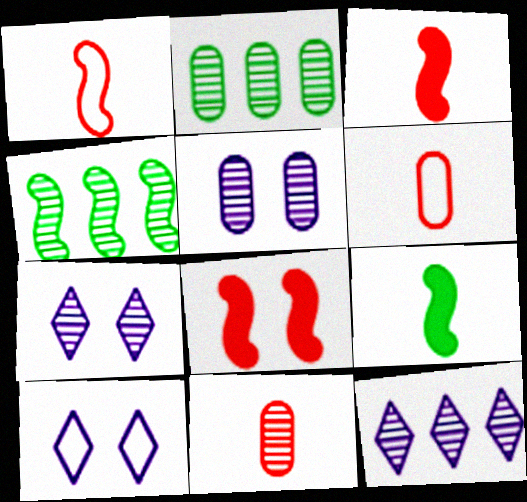[[2, 3, 10], 
[2, 5, 11], 
[4, 7, 11]]